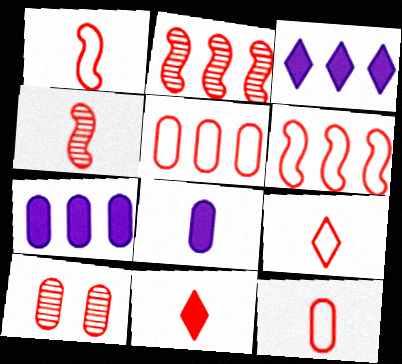[[1, 9, 12], 
[4, 11, 12], 
[6, 10, 11]]